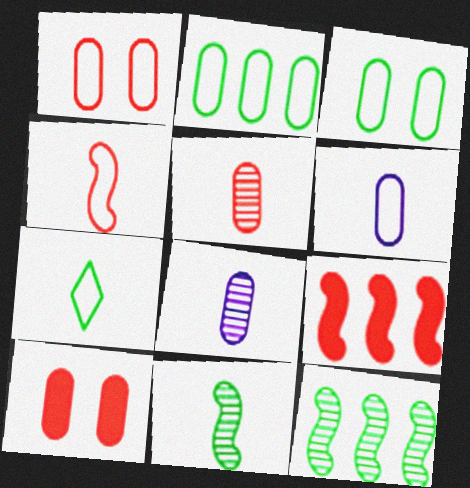[[1, 2, 6], 
[2, 8, 10], 
[4, 6, 7]]